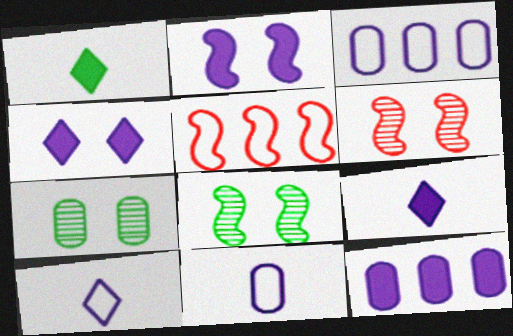[[1, 3, 6], 
[2, 9, 12], 
[5, 7, 9]]